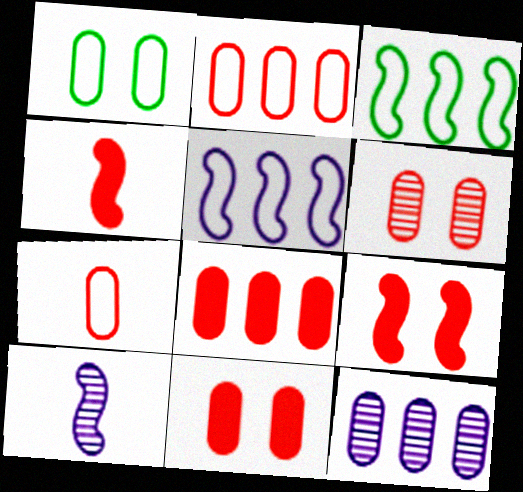[[3, 9, 10], 
[6, 7, 8]]